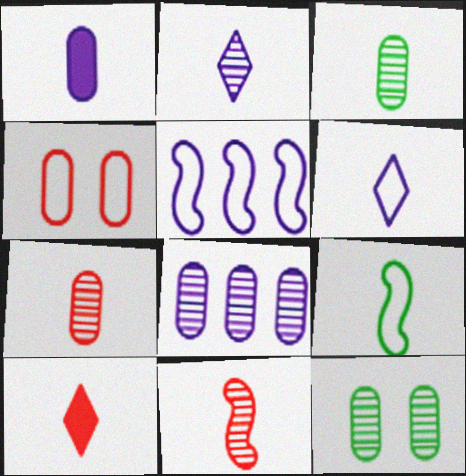[[2, 3, 11], 
[5, 10, 12], 
[7, 8, 12]]